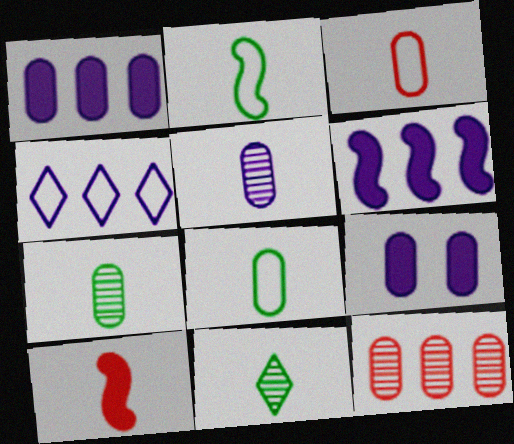[[8, 9, 12]]